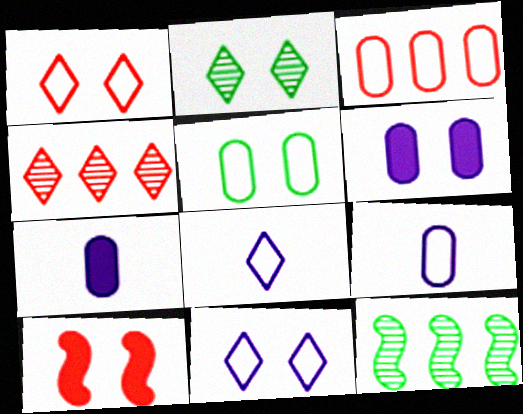[[1, 7, 12], 
[3, 5, 9]]